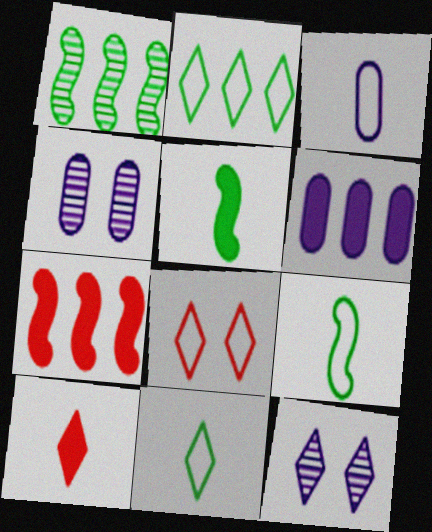[[2, 10, 12], 
[3, 4, 6], 
[4, 7, 11]]